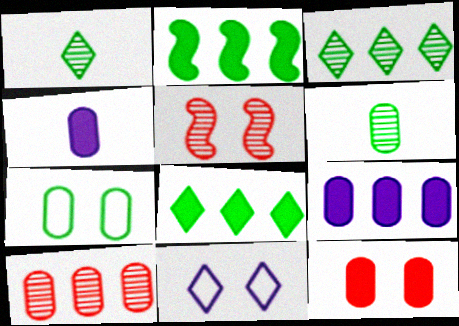[[1, 2, 7], 
[4, 7, 10]]